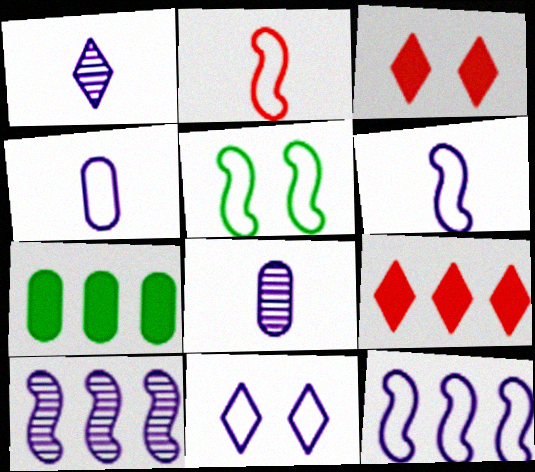[[2, 5, 12], 
[4, 11, 12], 
[5, 8, 9]]